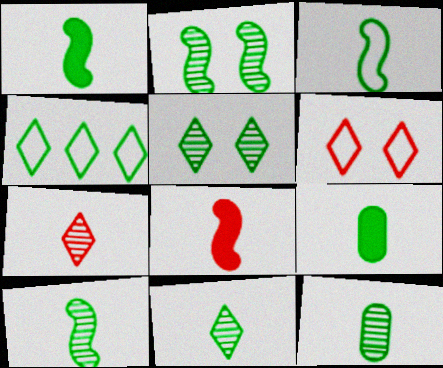[[1, 3, 10], 
[2, 4, 9], 
[3, 9, 11], 
[10, 11, 12]]